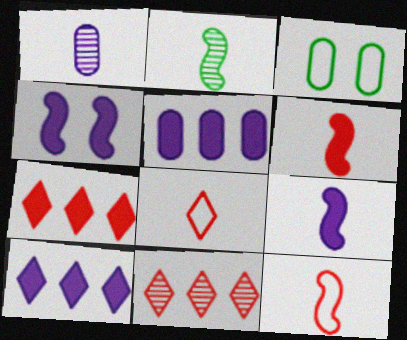[[2, 9, 12], 
[3, 9, 11]]